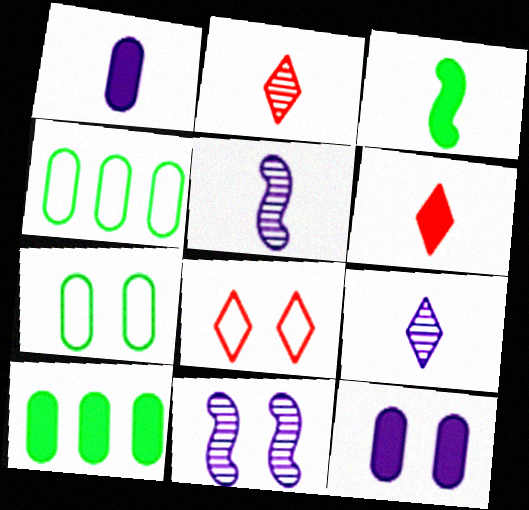[[1, 3, 6], 
[4, 6, 11], 
[5, 8, 10]]